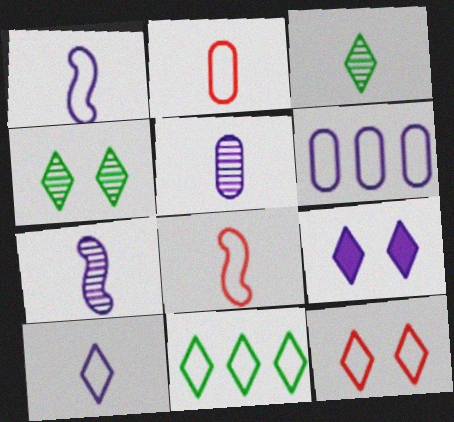[[4, 9, 12], 
[6, 7, 9], 
[10, 11, 12]]